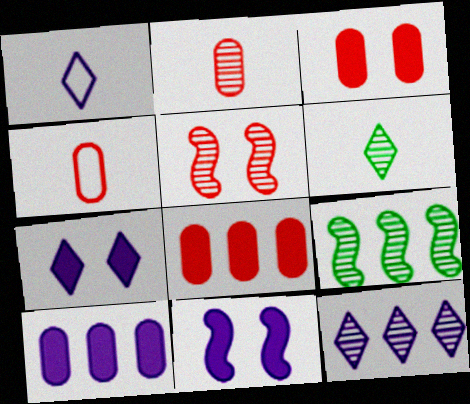[[1, 3, 9], 
[1, 7, 12], 
[4, 7, 9]]